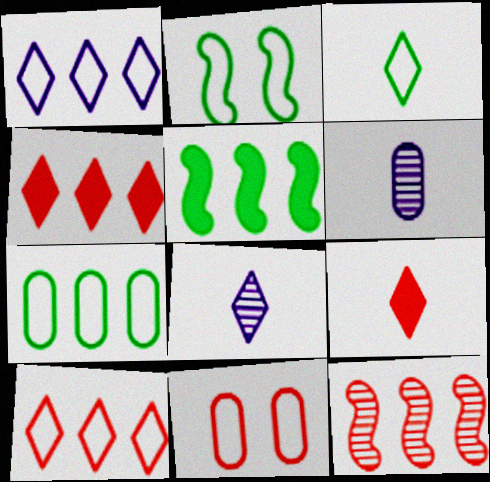[[2, 3, 7], 
[2, 4, 6], 
[3, 8, 9], 
[5, 8, 11], 
[9, 11, 12]]